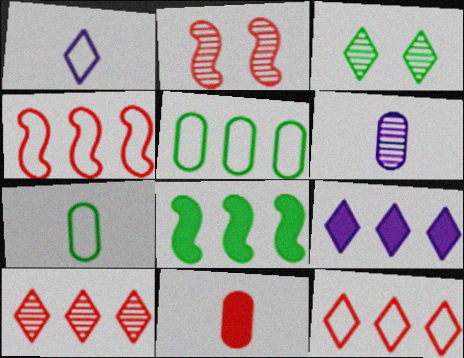[[2, 7, 9], 
[2, 11, 12], 
[3, 7, 8], 
[6, 7, 11]]